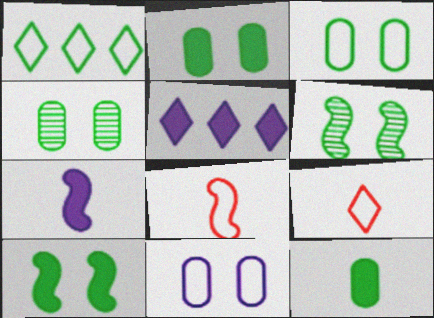[[1, 6, 12], 
[1, 8, 11], 
[2, 3, 4], 
[4, 5, 8]]